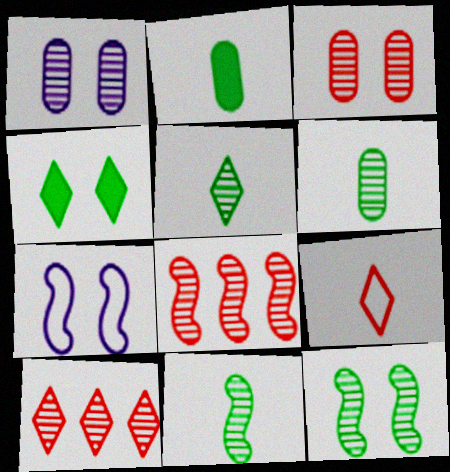[[1, 5, 8], 
[1, 10, 11], 
[2, 7, 10], 
[3, 4, 7], 
[5, 6, 11]]